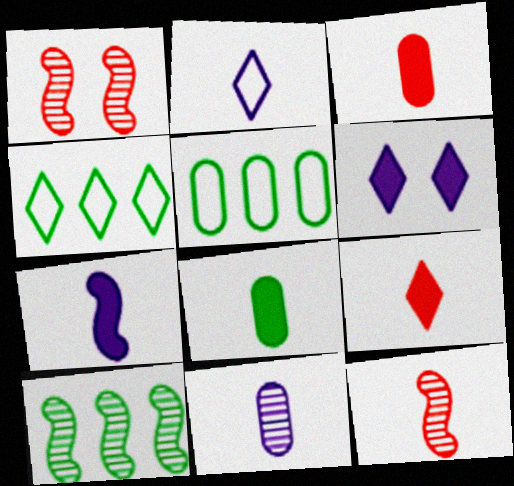[[2, 7, 11], 
[2, 8, 12], 
[5, 6, 12], 
[7, 8, 9]]